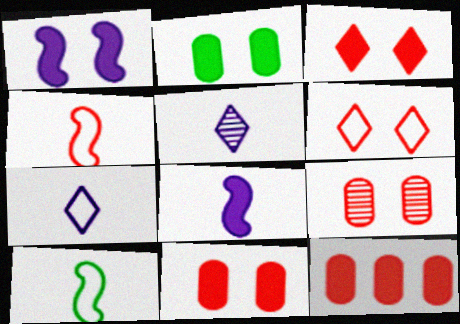[[1, 2, 3]]